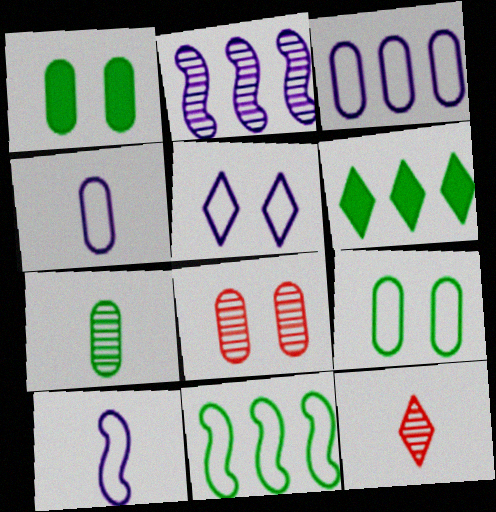[[3, 5, 10], 
[5, 6, 12], 
[6, 8, 10]]